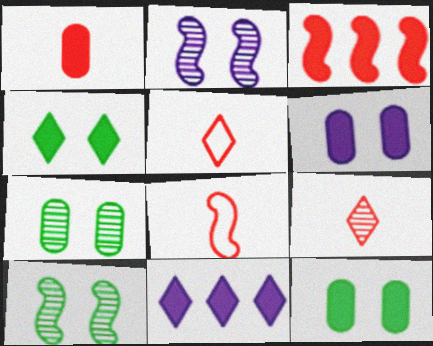[[1, 8, 9], 
[7, 8, 11]]